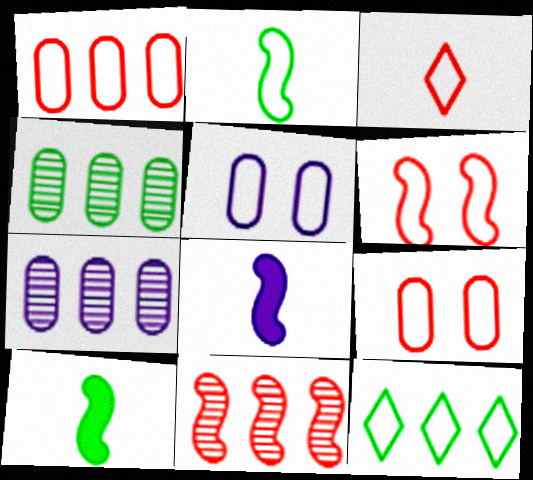[[1, 3, 6]]